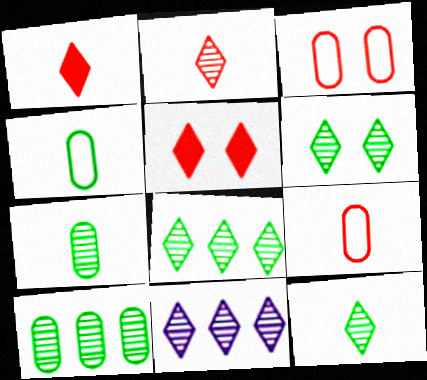[[2, 6, 11], 
[6, 8, 12]]